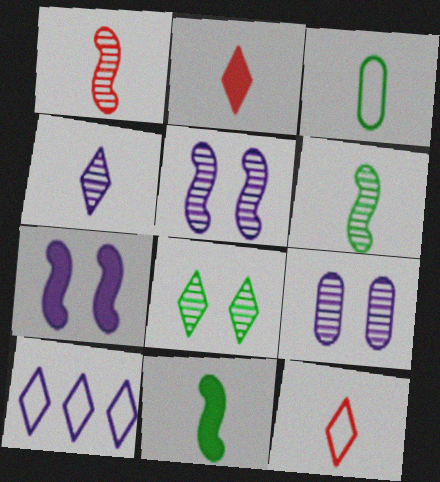[[2, 8, 10]]